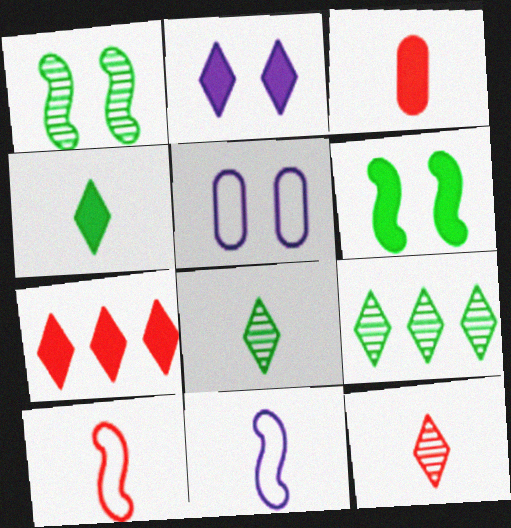[[2, 4, 7], 
[3, 8, 11], 
[3, 10, 12]]